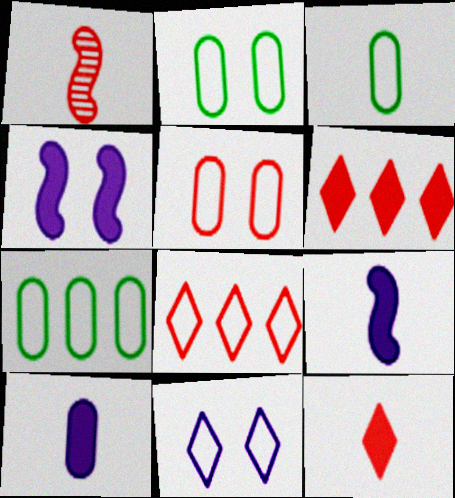[[1, 5, 6], 
[2, 3, 7]]